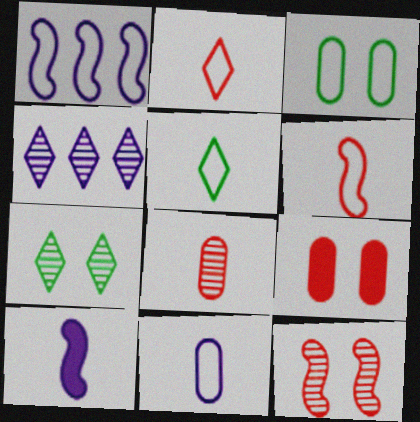[[1, 2, 3], 
[5, 6, 11], 
[5, 8, 10]]